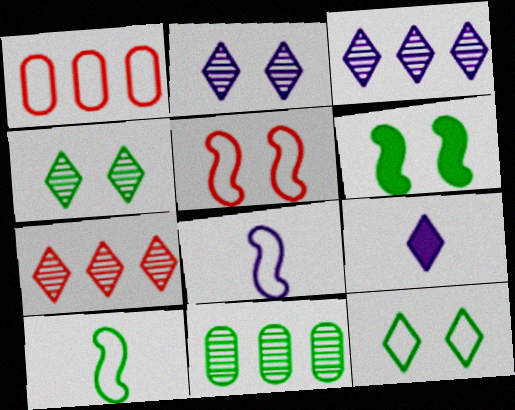[[1, 8, 12], 
[5, 9, 11], 
[7, 9, 12]]